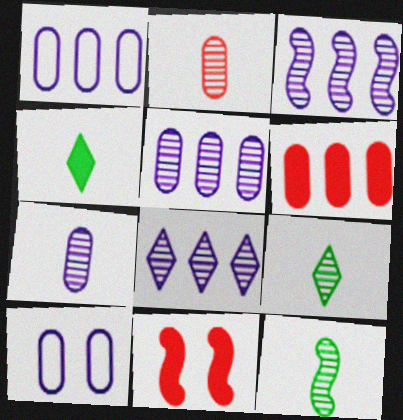[[1, 9, 11], 
[3, 5, 8]]